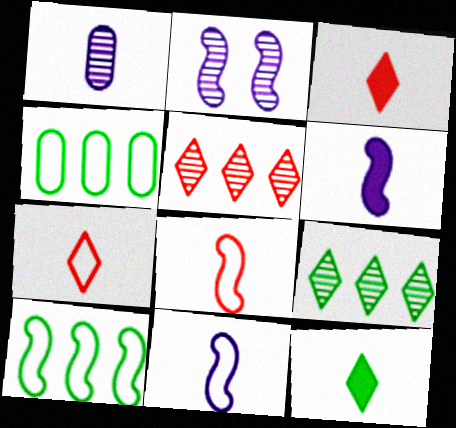[[1, 8, 12], 
[2, 3, 4]]